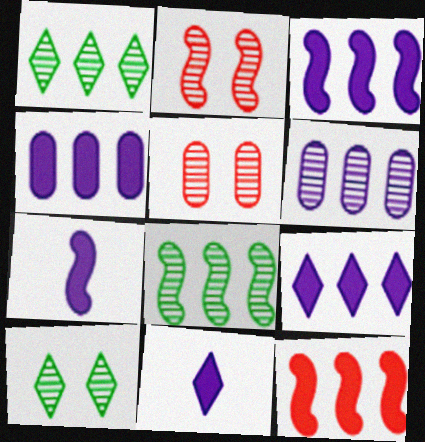[[3, 4, 9]]